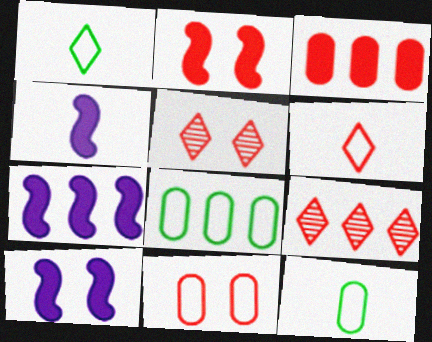[[2, 5, 11], 
[4, 5, 8], 
[4, 7, 10], 
[5, 7, 12], 
[7, 8, 9], 
[9, 10, 12]]